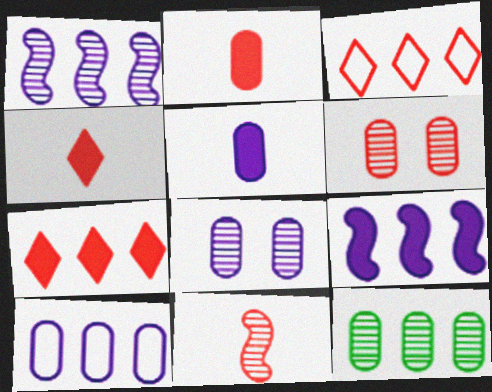[[3, 9, 12], 
[5, 8, 10]]